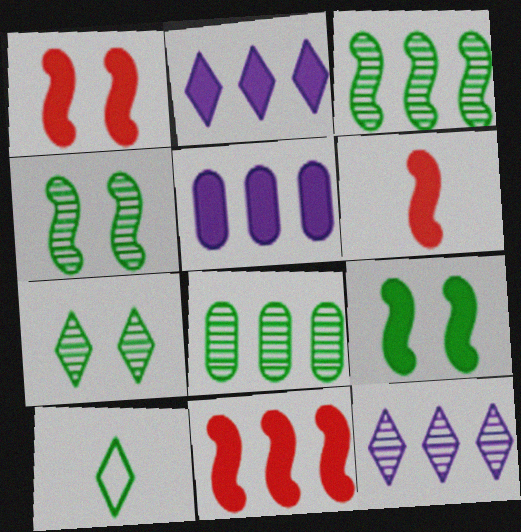[[1, 6, 11], 
[8, 9, 10]]